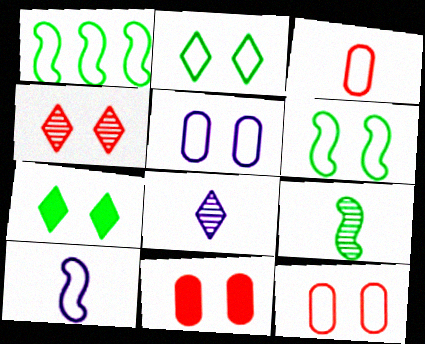[[1, 8, 11]]